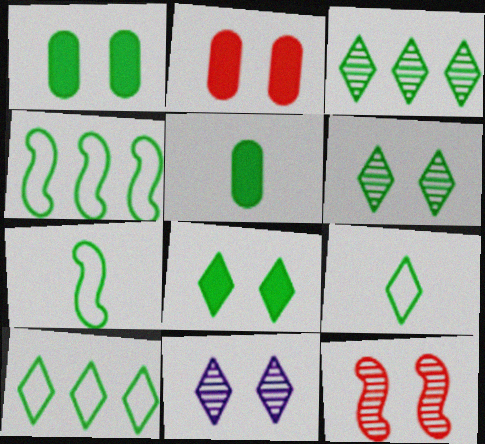[[1, 3, 7], 
[3, 8, 9], 
[4, 5, 6]]